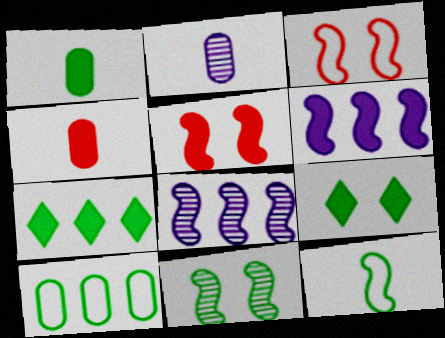[[2, 3, 7], 
[4, 6, 9], 
[5, 8, 12]]